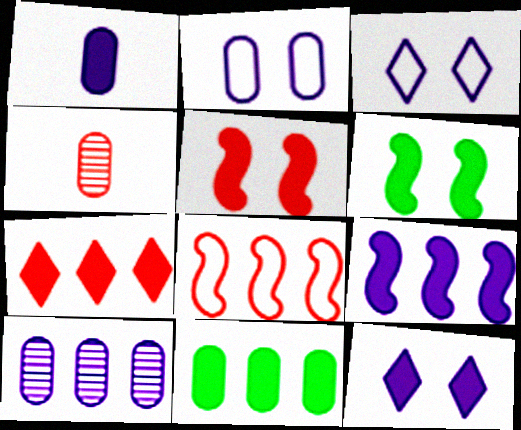[[1, 2, 10], 
[1, 6, 7], 
[1, 9, 12], 
[2, 4, 11], 
[7, 9, 11]]